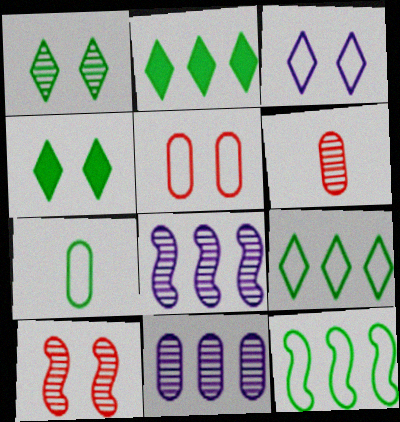[[1, 6, 8]]